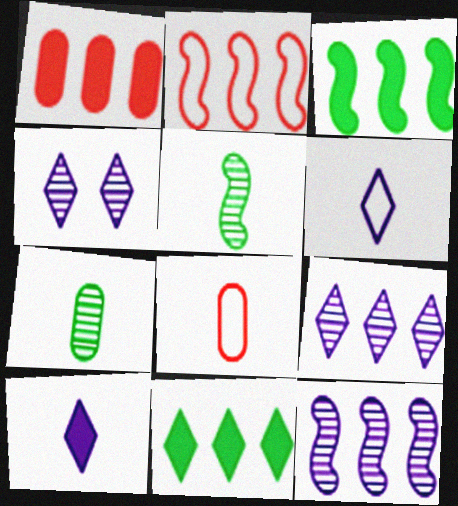[[2, 3, 12], 
[3, 4, 8], 
[5, 8, 10]]